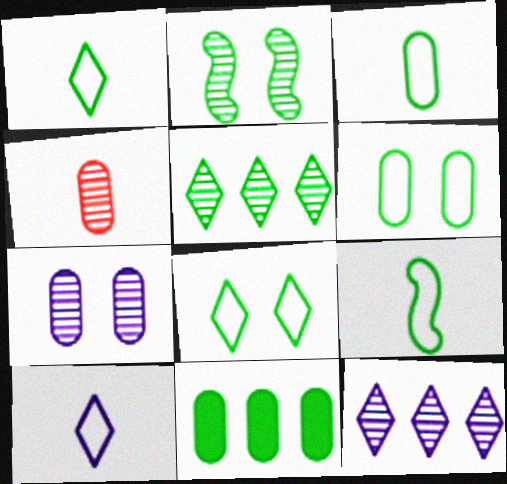[[1, 2, 11], 
[1, 3, 9], 
[2, 4, 12]]